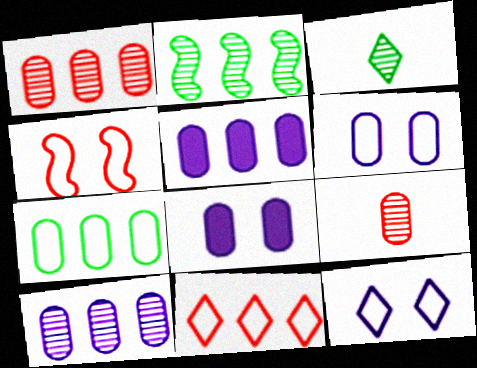[[1, 5, 7], 
[2, 5, 11], 
[3, 4, 5], 
[7, 8, 9]]